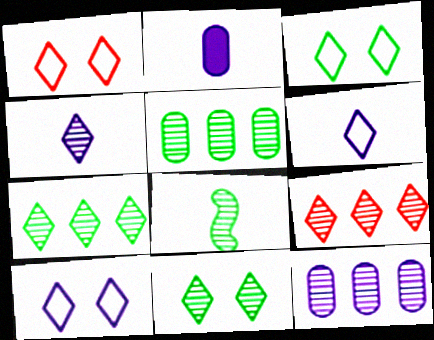[[1, 3, 10], 
[4, 9, 11], 
[5, 8, 11]]